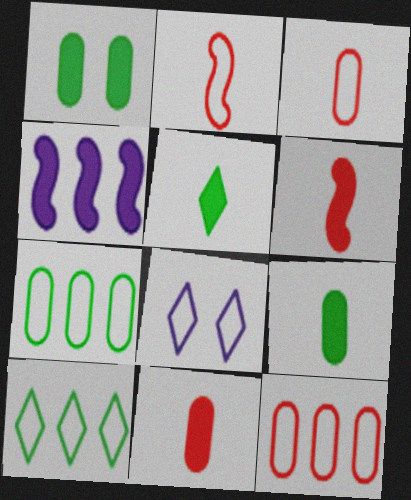[[2, 7, 8]]